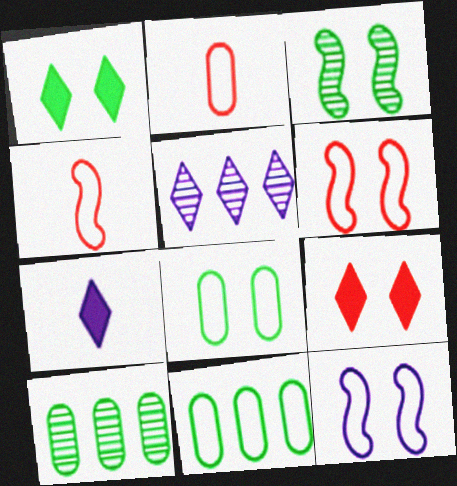[[1, 3, 8], 
[6, 7, 10]]